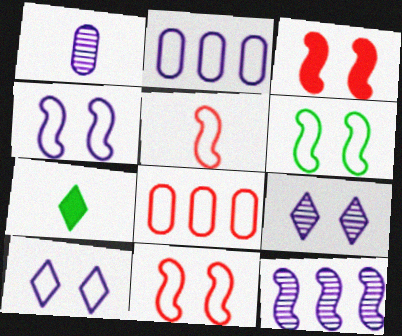[[1, 5, 7], 
[1, 9, 12], 
[4, 6, 11]]